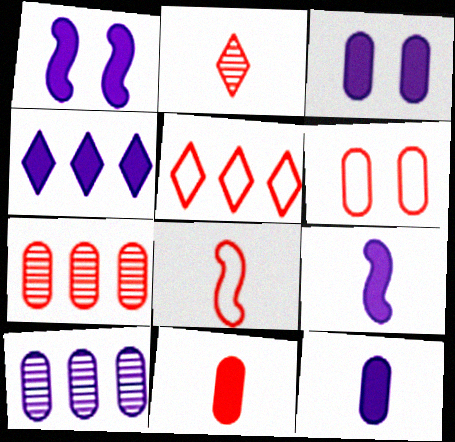[[1, 4, 12], 
[2, 8, 11], 
[3, 4, 9], 
[5, 6, 8], 
[6, 7, 11]]